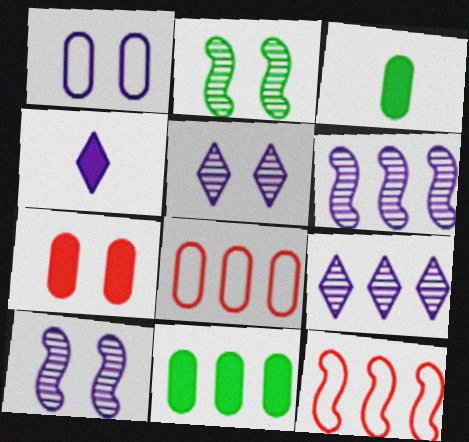[[1, 4, 6], 
[2, 4, 8], 
[3, 5, 12], 
[9, 11, 12]]